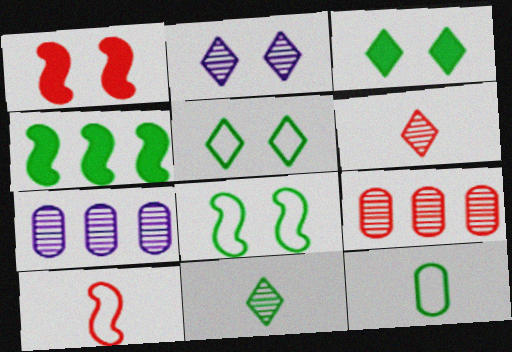[[3, 7, 10]]